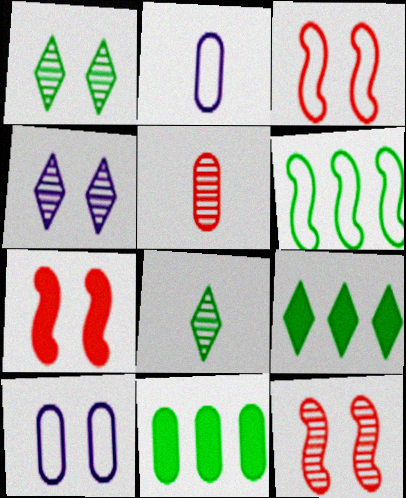[[1, 7, 10], 
[2, 9, 12], 
[3, 7, 12], 
[5, 10, 11]]